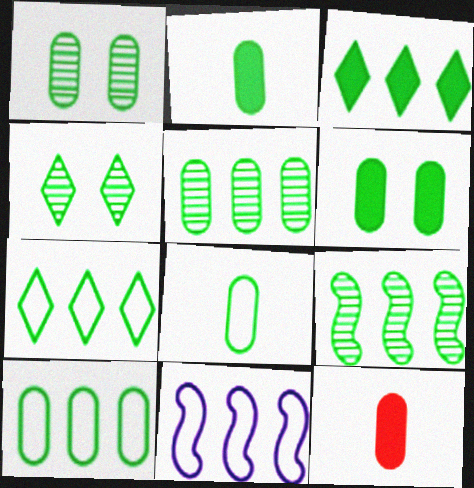[[1, 2, 10], 
[3, 9, 10], 
[4, 11, 12], 
[5, 6, 8]]